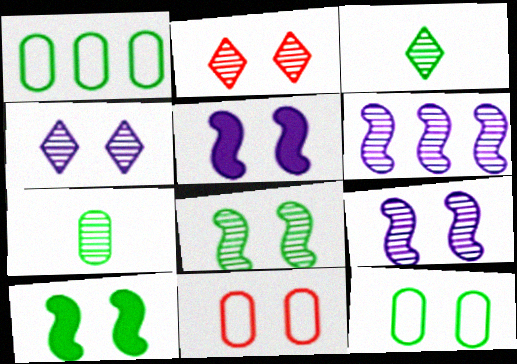[[1, 3, 10], 
[2, 5, 12], 
[2, 6, 7], 
[4, 10, 11]]